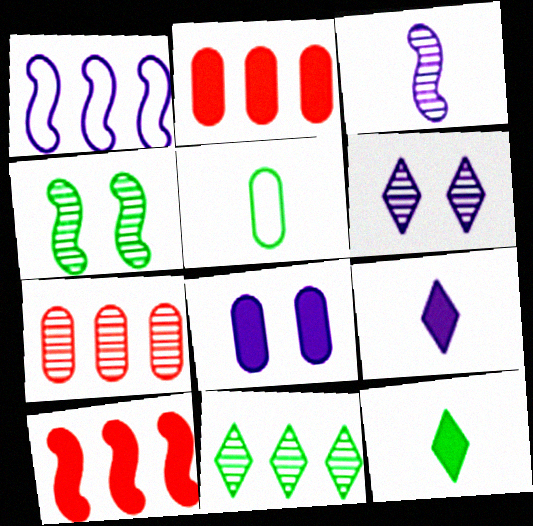[[1, 2, 11], 
[5, 6, 10], 
[5, 7, 8], 
[8, 10, 12]]